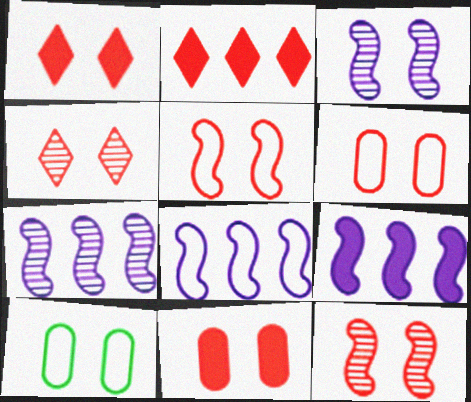[[1, 3, 10], 
[1, 6, 12], 
[4, 5, 11], 
[7, 8, 9]]